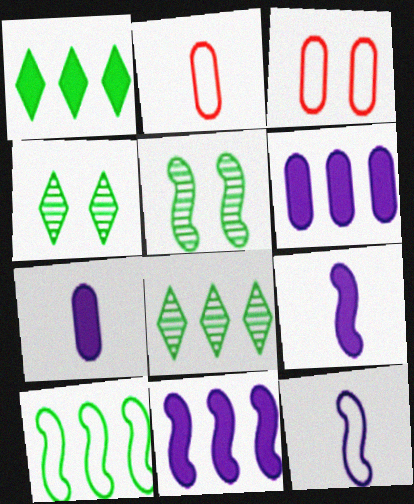[[2, 4, 11], 
[3, 8, 9]]